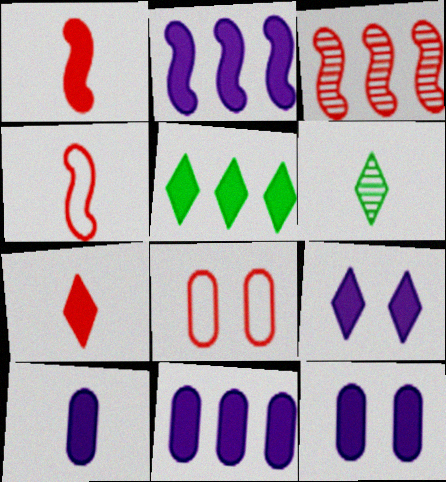[[1, 5, 12], 
[2, 6, 8], 
[2, 9, 10], 
[3, 7, 8], 
[4, 6, 10], 
[5, 7, 9], 
[10, 11, 12]]